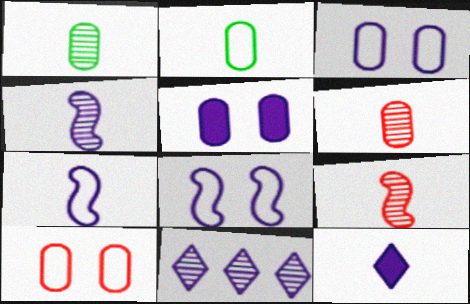[[2, 9, 12], 
[5, 7, 11]]